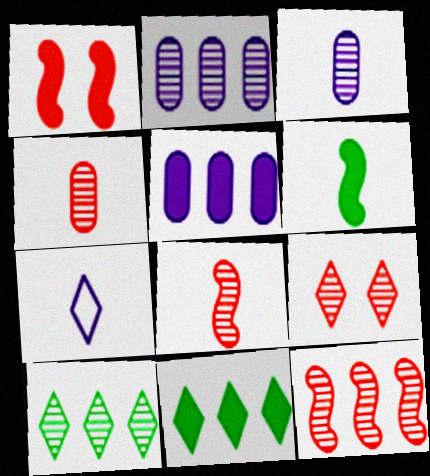[[2, 10, 12], 
[4, 6, 7], 
[4, 9, 12], 
[7, 9, 11]]